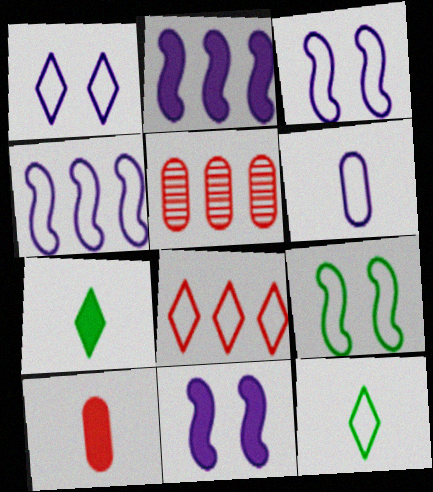[[1, 4, 6], 
[1, 8, 12], 
[3, 5, 7], 
[5, 11, 12], 
[6, 8, 9]]